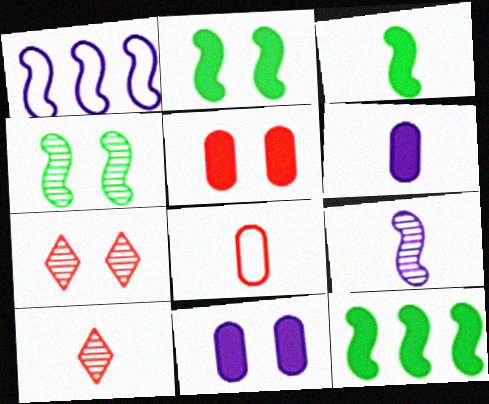[[2, 3, 12]]